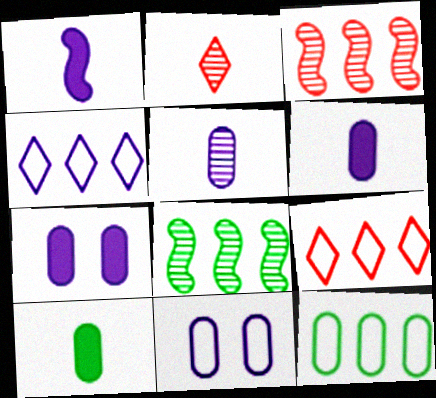[]